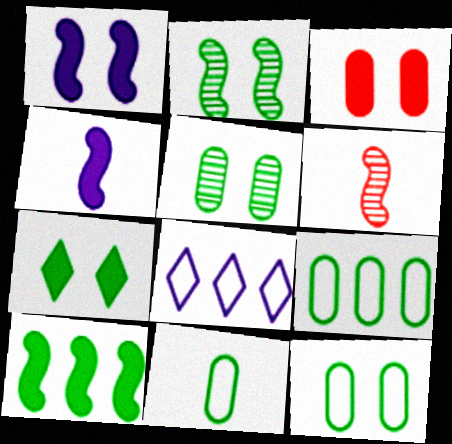[[1, 3, 7], 
[2, 7, 12], 
[9, 11, 12]]